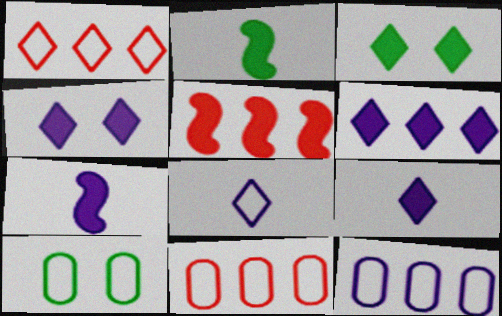[[4, 6, 9]]